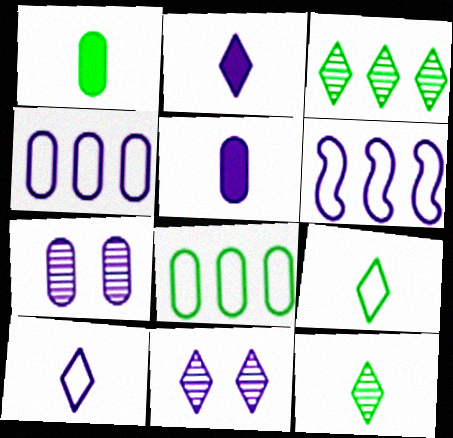[[2, 6, 7], 
[4, 5, 7], 
[5, 6, 11]]